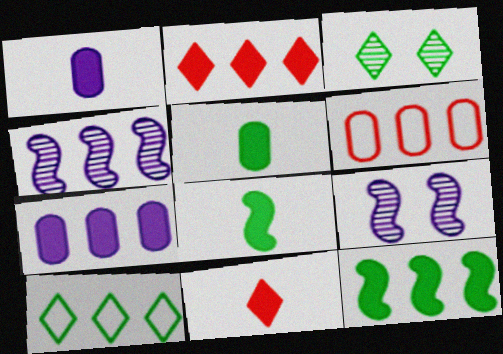[[1, 8, 11], 
[2, 7, 12]]